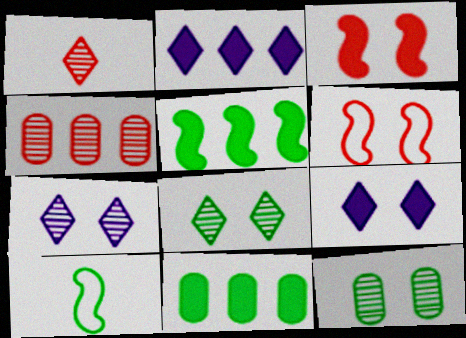[[4, 9, 10], 
[6, 9, 12], 
[8, 10, 11]]